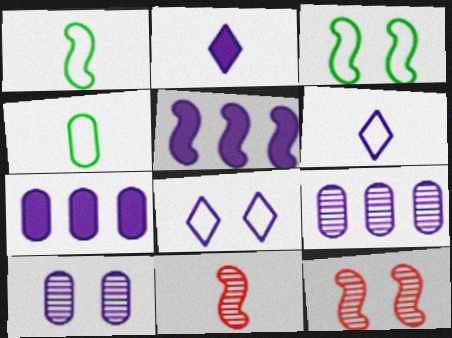[[1, 5, 12], 
[2, 4, 11], 
[3, 5, 11], 
[5, 6, 10]]